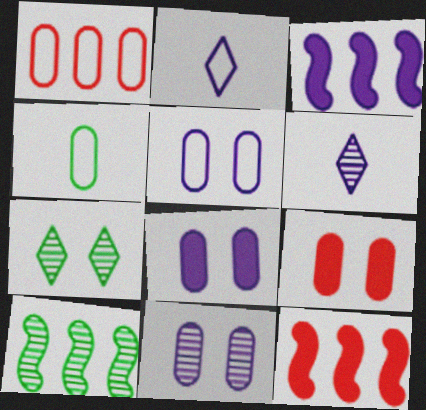[[1, 4, 5], 
[2, 3, 11], 
[2, 9, 10], 
[3, 5, 6], 
[5, 8, 11]]